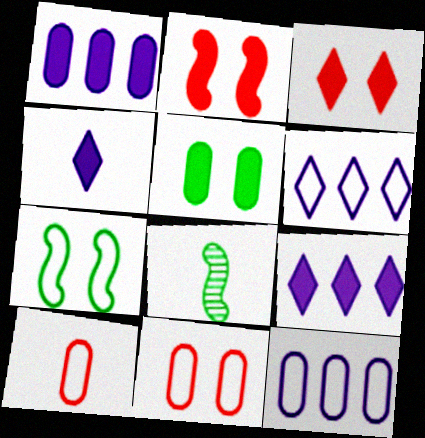[[3, 8, 12], 
[4, 8, 10], 
[6, 7, 10], 
[8, 9, 11]]